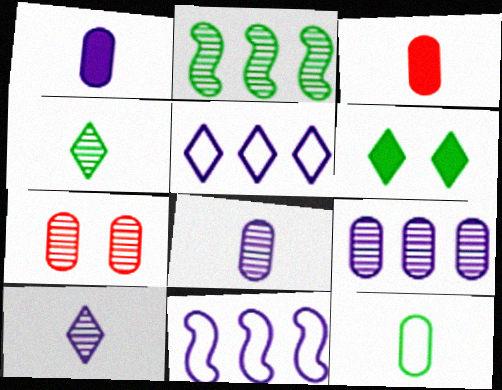[[2, 6, 12], 
[2, 7, 10], 
[3, 8, 12]]